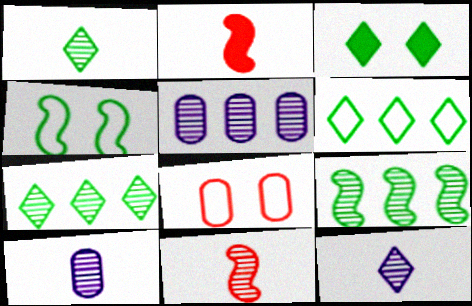[[1, 3, 6], 
[1, 10, 11]]